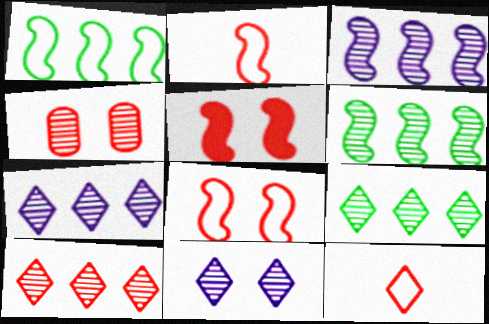[[7, 9, 10]]